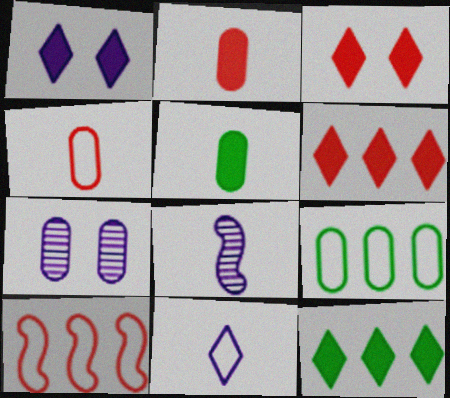[[2, 7, 9], 
[3, 8, 9]]